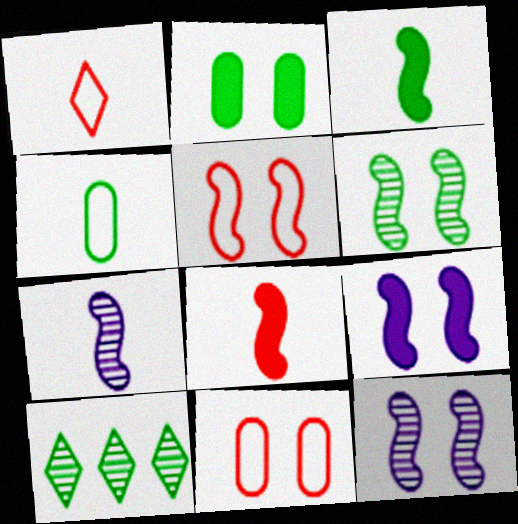[[5, 6, 9]]